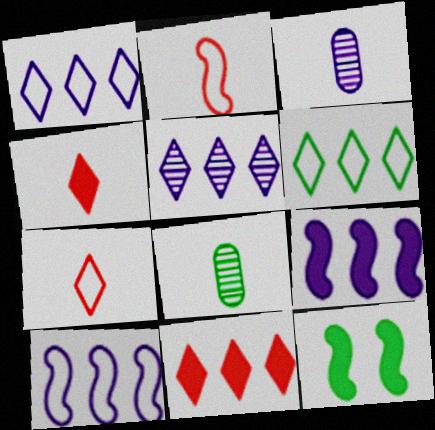[[5, 6, 11], 
[6, 8, 12]]